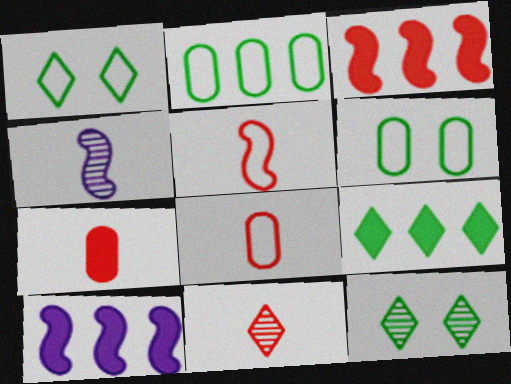[[5, 7, 11], 
[6, 10, 11], 
[8, 10, 12]]